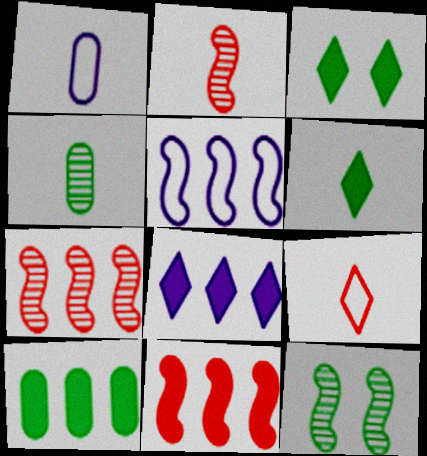[[1, 2, 6], 
[1, 3, 7], 
[8, 10, 11]]